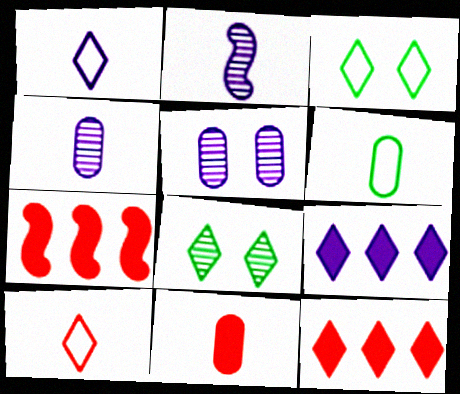[[1, 8, 12], 
[3, 4, 7], 
[4, 6, 11], 
[8, 9, 10]]